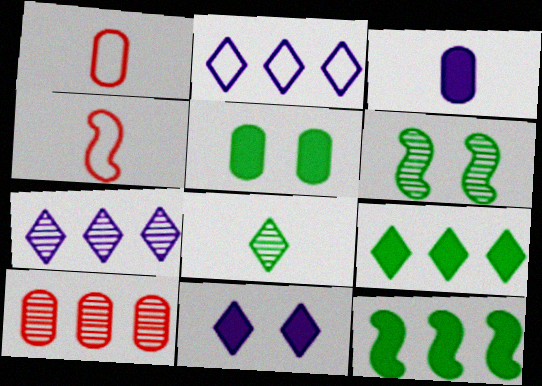[[2, 10, 12], 
[3, 4, 8], 
[4, 5, 7]]